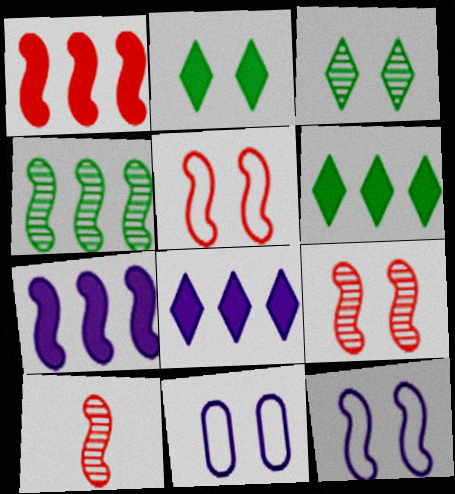[[1, 5, 10], 
[2, 9, 11], 
[6, 10, 11]]